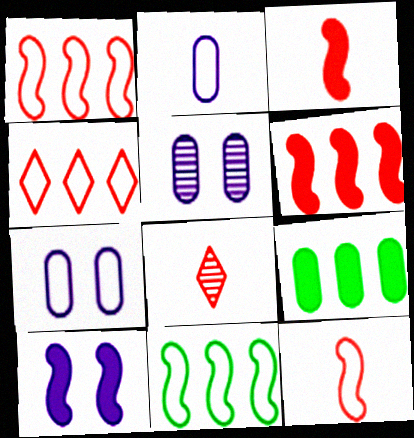[]